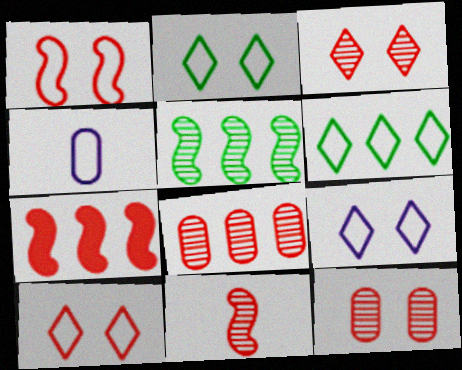[[1, 4, 6], 
[1, 7, 11], 
[2, 9, 10], 
[3, 8, 11]]